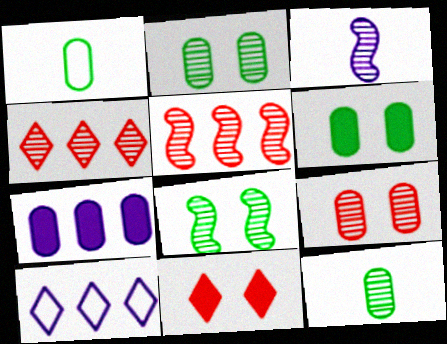[[1, 7, 9], 
[2, 3, 4], 
[3, 5, 8]]